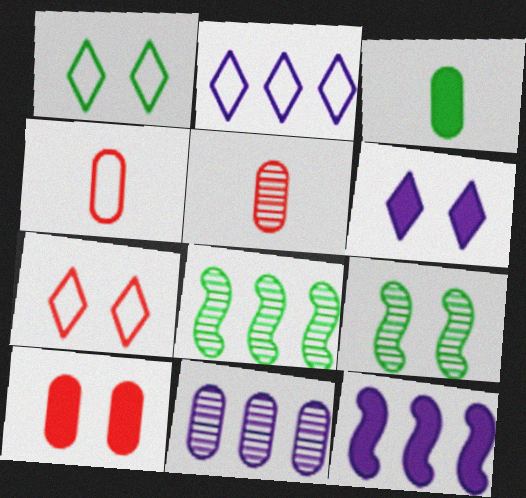[[1, 3, 8], 
[1, 5, 12], 
[2, 11, 12], 
[4, 6, 8]]